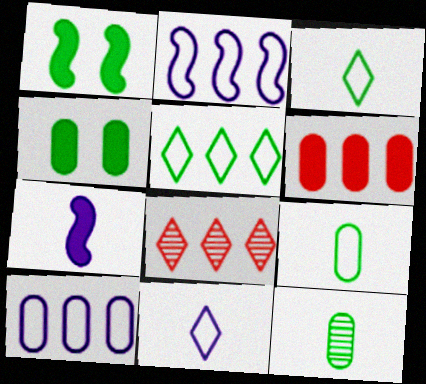[[1, 5, 12]]